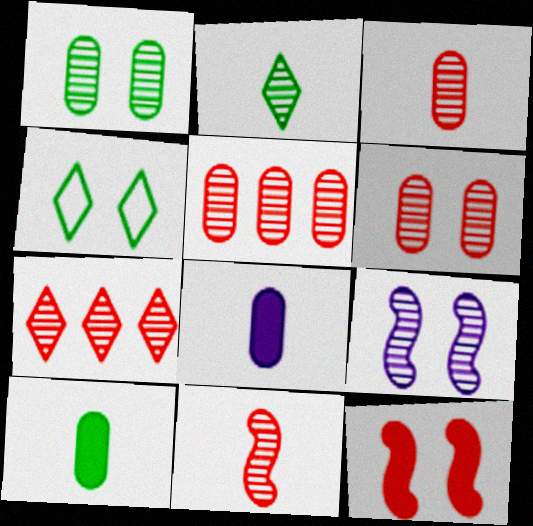[[2, 5, 9], 
[3, 5, 6], 
[6, 7, 11]]